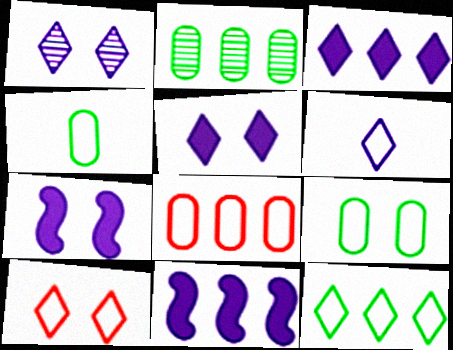[[1, 3, 6], 
[6, 10, 12]]